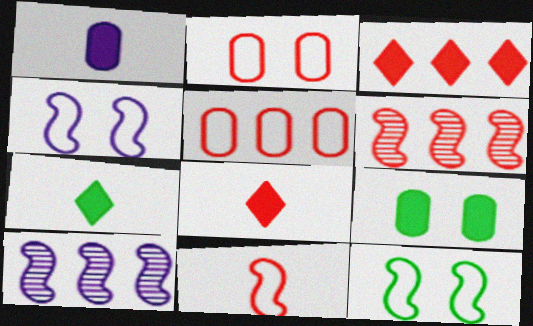[[2, 6, 8], 
[2, 7, 10], 
[3, 5, 6]]